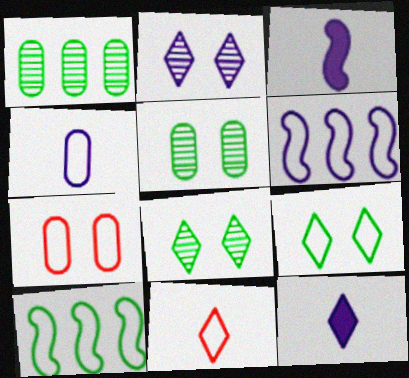[]